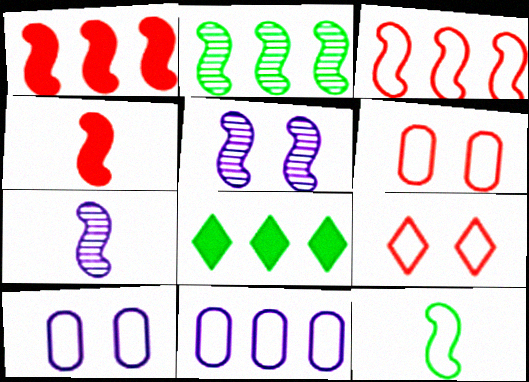[[1, 5, 12], 
[4, 7, 12], 
[6, 7, 8], 
[9, 11, 12]]